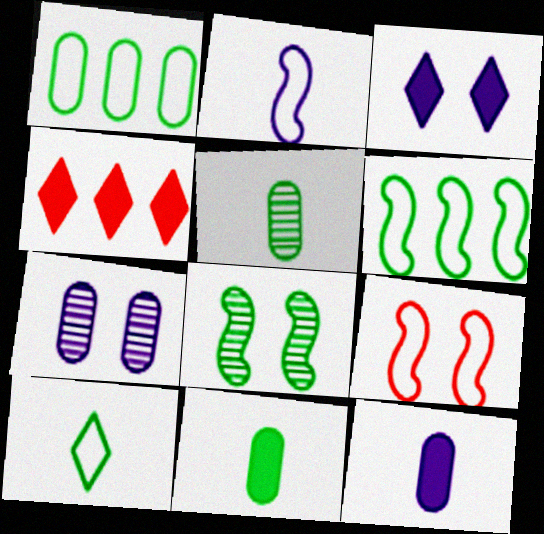[[2, 6, 9]]